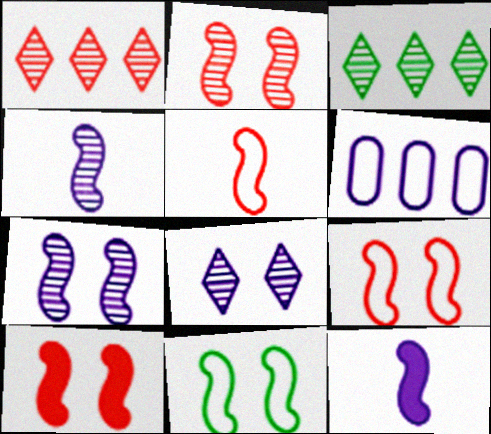[[2, 9, 10], 
[6, 8, 12], 
[7, 10, 11]]